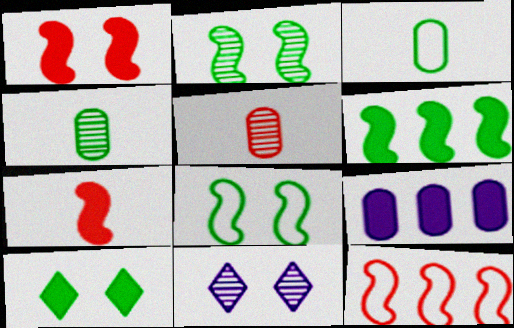[[7, 9, 10]]